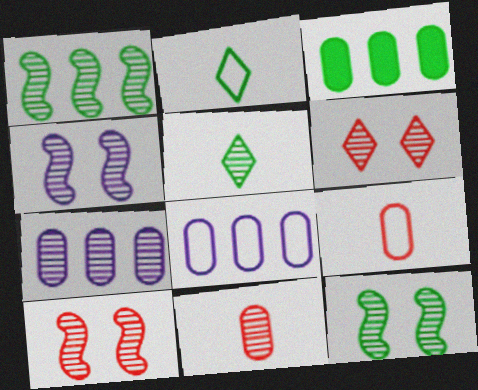[[2, 3, 12], 
[4, 10, 12], 
[5, 7, 10]]